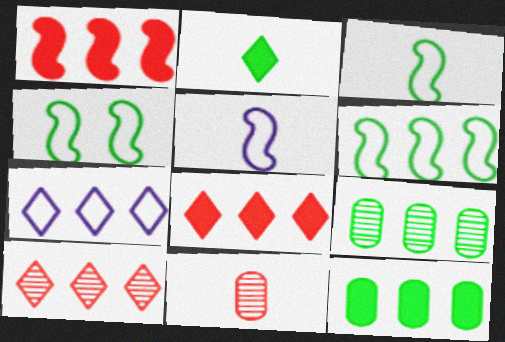[[1, 7, 9], 
[2, 4, 9], 
[2, 5, 11], 
[3, 4, 6]]